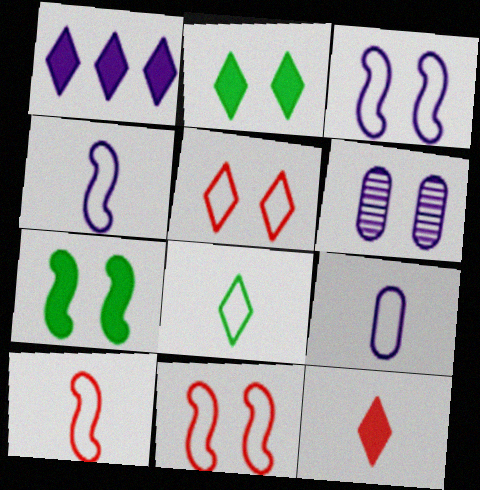[[1, 2, 12], 
[1, 4, 6], 
[2, 6, 11], 
[5, 6, 7], 
[8, 9, 10]]